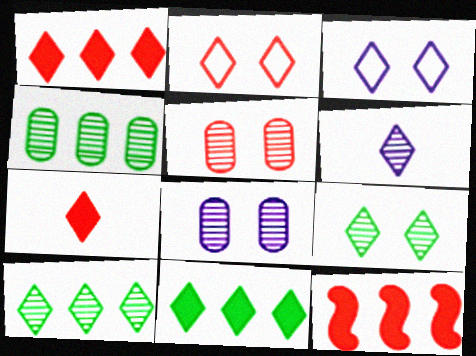[[2, 6, 11], 
[3, 7, 10]]